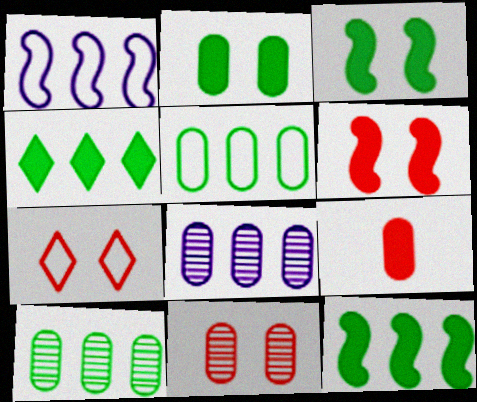[[6, 7, 11]]